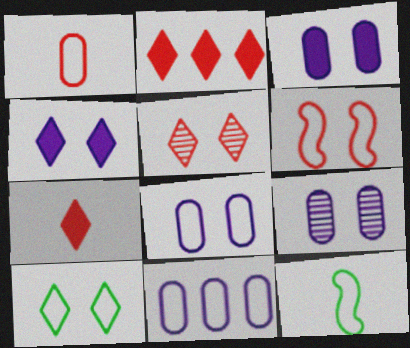[[2, 9, 12], 
[3, 8, 9], 
[4, 5, 10], 
[6, 8, 10]]